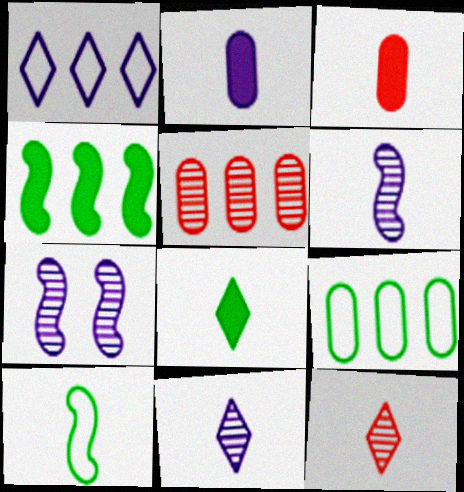[[1, 2, 7], 
[1, 4, 5], 
[2, 10, 12], 
[3, 10, 11]]